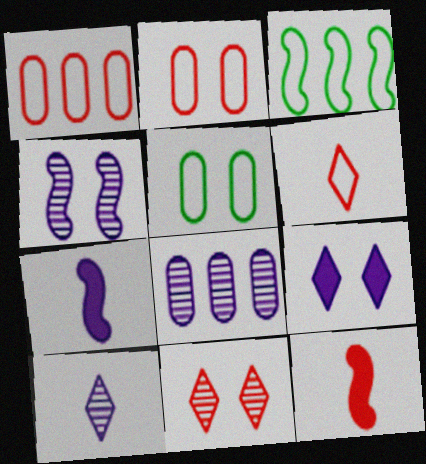[[1, 11, 12], 
[3, 4, 12], 
[4, 8, 10]]